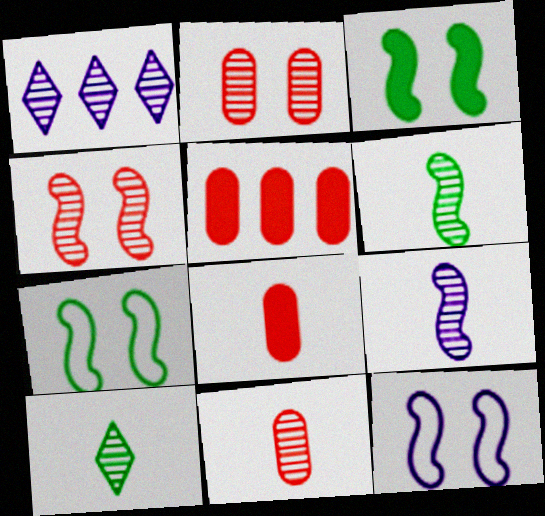[[1, 2, 6], 
[1, 7, 8], 
[3, 4, 12], 
[5, 10, 12], 
[9, 10, 11]]